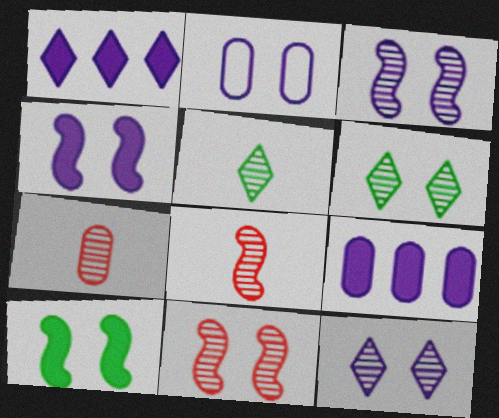[[2, 4, 12]]